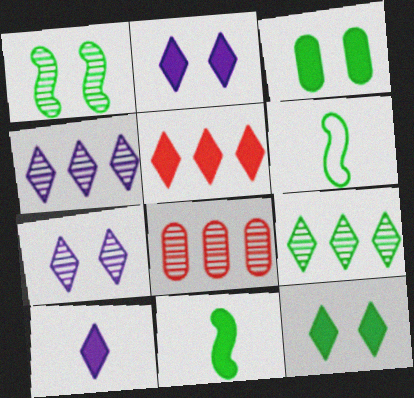[[2, 6, 8], 
[3, 6, 9], 
[5, 10, 12]]